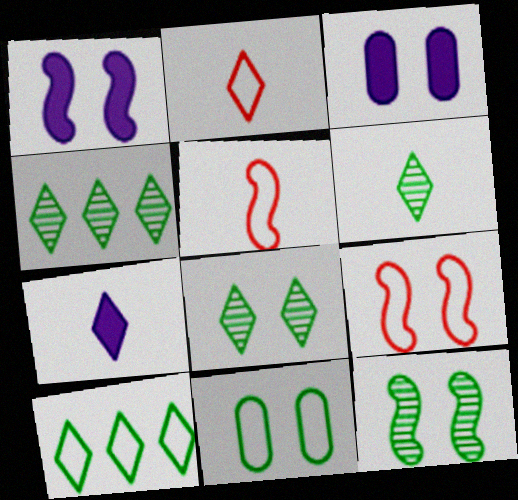[[1, 9, 12], 
[2, 6, 7], 
[3, 4, 5], 
[3, 8, 9], 
[4, 6, 8]]